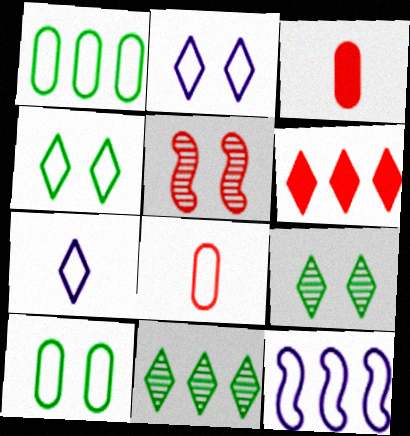[[3, 9, 12], 
[4, 8, 12], 
[5, 6, 8], 
[6, 7, 9]]